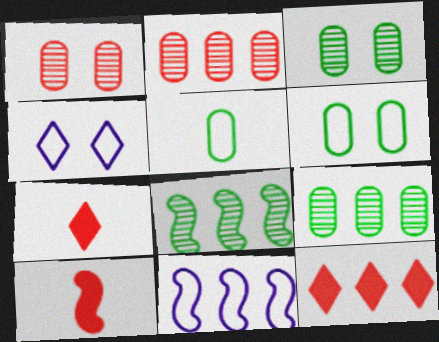[[3, 7, 11], 
[4, 9, 10], 
[9, 11, 12]]